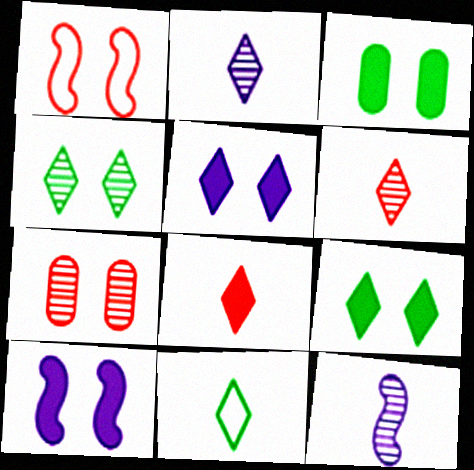[[2, 8, 11]]